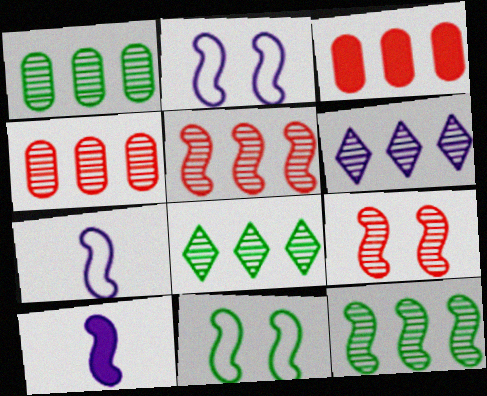[[1, 5, 6], 
[1, 8, 12], 
[4, 6, 12], 
[5, 10, 11]]